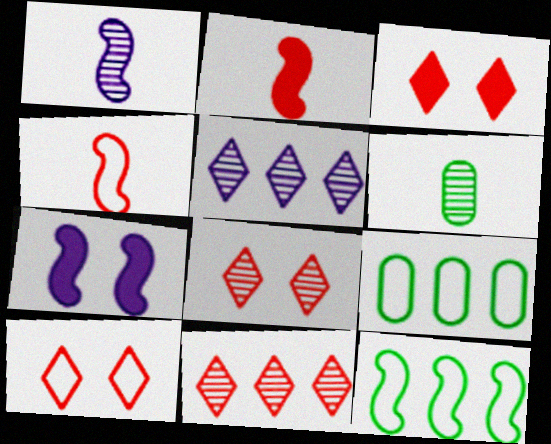[[1, 3, 9], 
[3, 8, 10]]